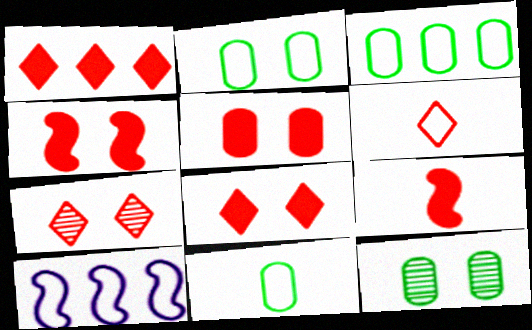[[1, 5, 9], 
[1, 6, 7], 
[2, 3, 11], 
[2, 6, 10], 
[4, 5, 8]]